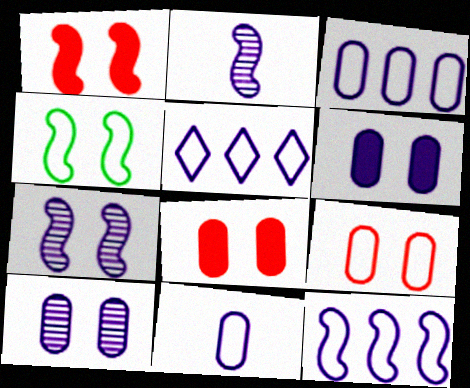[[1, 4, 7], 
[2, 5, 6], 
[3, 5, 12]]